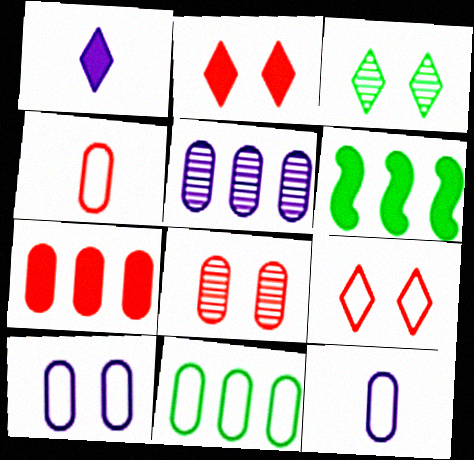[[4, 7, 8], 
[4, 10, 11], 
[5, 7, 11]]